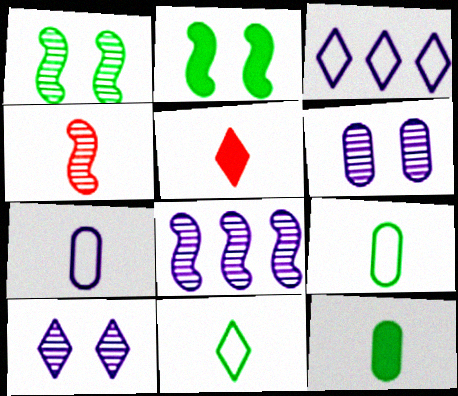[[1, 4, 8]]